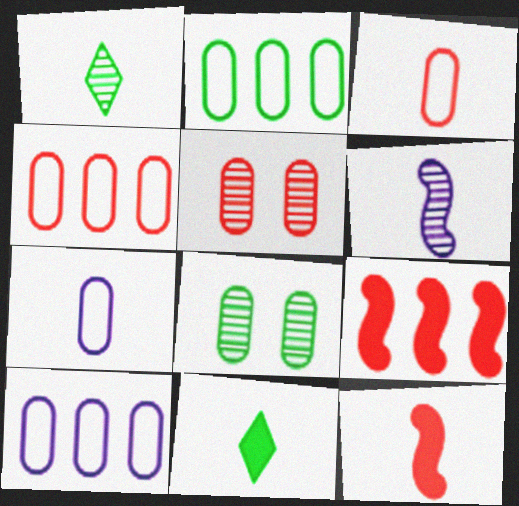[[1, 7, 12], 
[2, 4, 10], 
[3, 6, 11]]